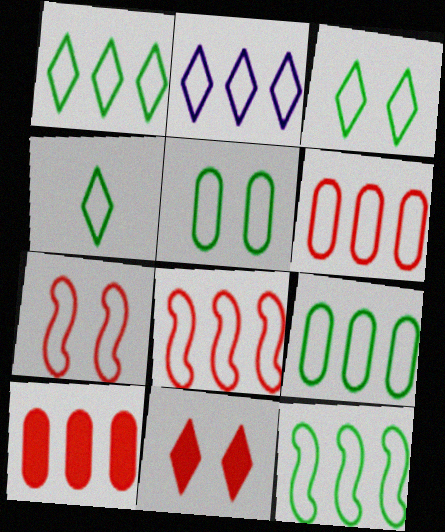[[1, 3, 4], 
[1, 9, 12], 
[2, 6, 12], 
[2, 8, 9], 
[4, 5, 12]]